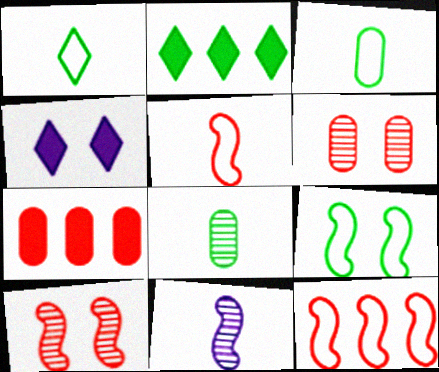[[2, 8, 9], 
[4, 6, 9], 
[4, 8, 12]]